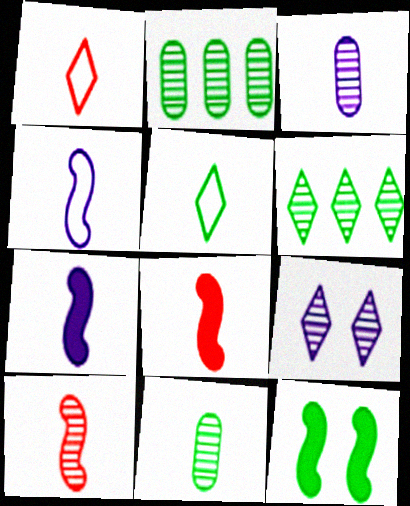[[1, 7, 11], 
[2, 5, 12], 
[2, 9, 10], 
[3, 5, 8]]